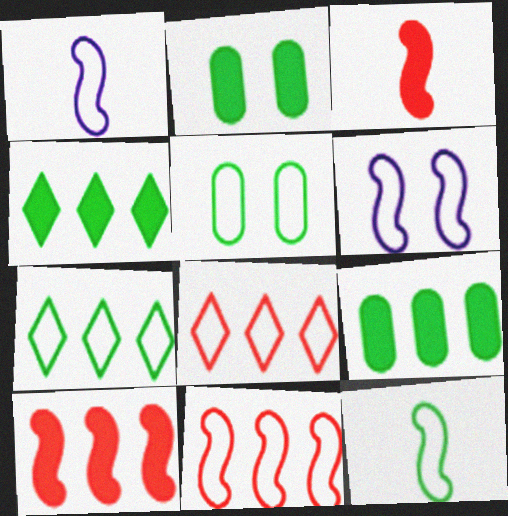[[1, 5, 8], 
[5, 7, 12], 
[6, 11, 12]]